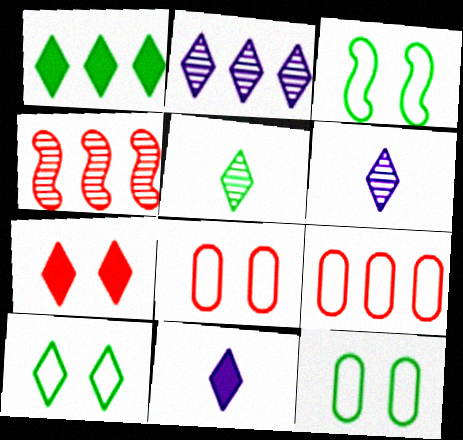[[1, 5, 10], 
[1, 7, 11], 
[3, 10, 12], 
[4, 11, 12]]